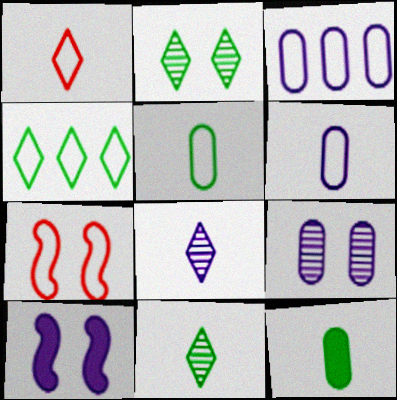[[3, 8, 10], 
[4, 6, 7]]